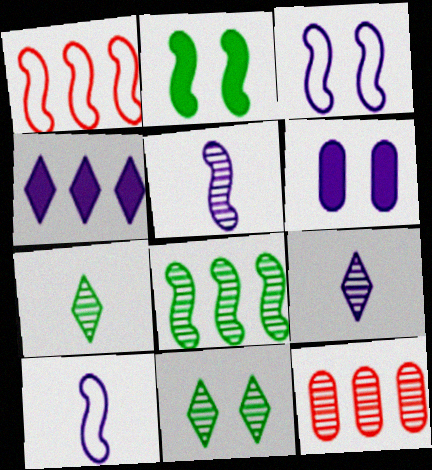[[1, 2, 5], 
[1, 6, 7], 
[5, 11, 12]]